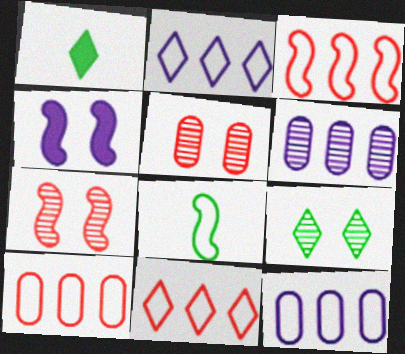[[1, 7, 12], 
[3, 10, 11]]